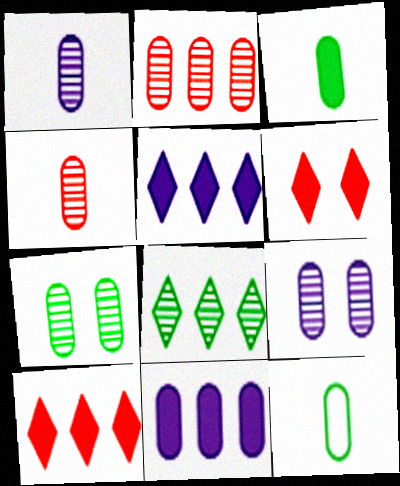[[1, 2, 7]]